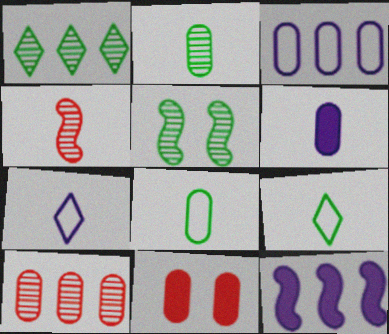[[1, 2, 5], 
[2, 3, 11], 
[4, 6, 9]]